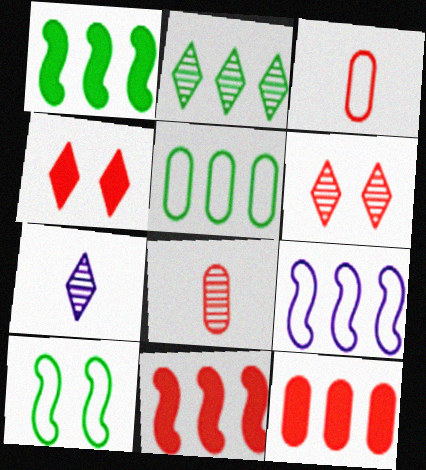[[1, 2, 5], 
[2, 6, 7], 
[2, 9, 12], 
[3, 6, 11], 
[7, 10, 12]]